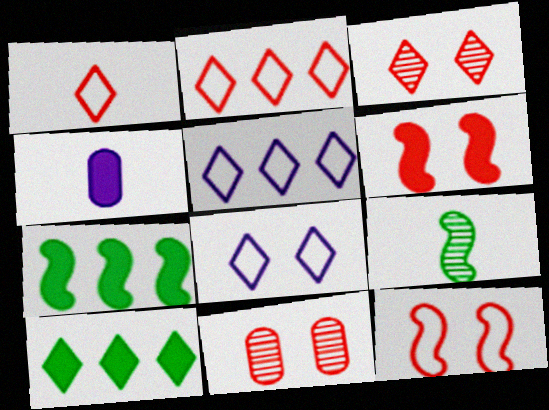[[1, 4, 9], 
[4, 6, 10]]